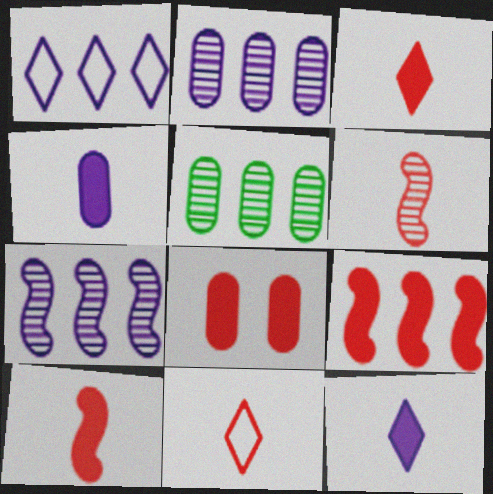[[1, 5, 9], 
[3, 8, 9]]